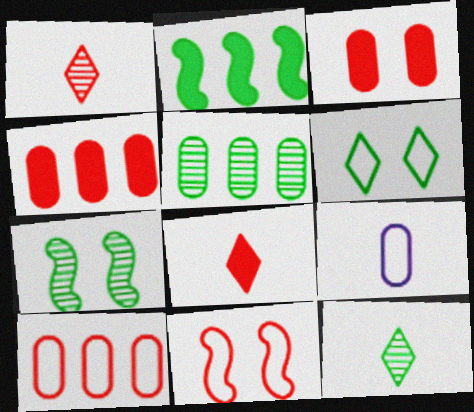[[1, 4, 11], 
[3, 5, 9], 
[5, 7, 12]]